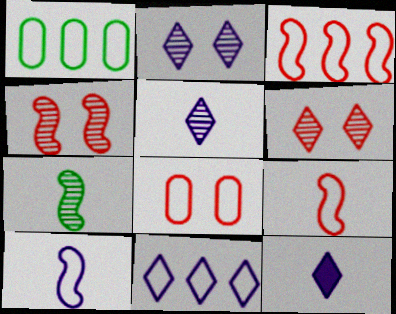[[1, 3, 11], 
[1, 4, 12], 
[2, 11, 12]]